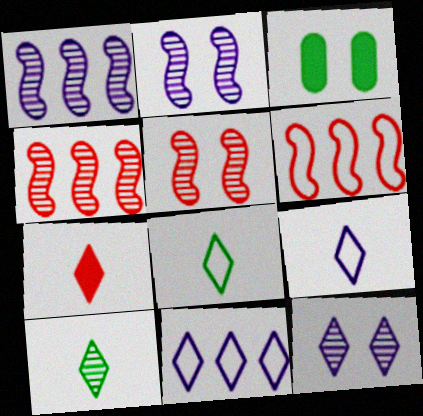[[3, 4, 9], 
[7, 9, 10]]